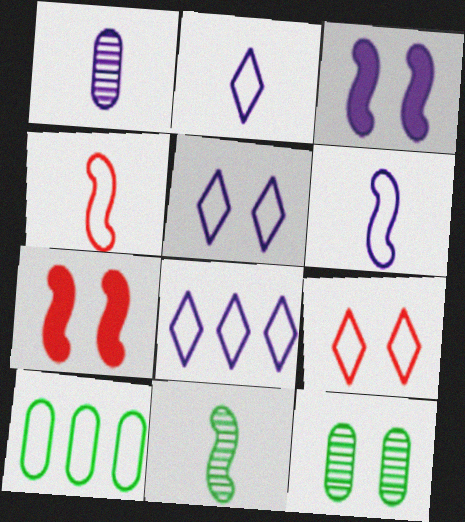[[1, 3, 8], 
[2, 5, 8], 
[3, 9, 12], 
[4, 5, 10], 
[5, 7, 12], 
[6, 9, 10]]